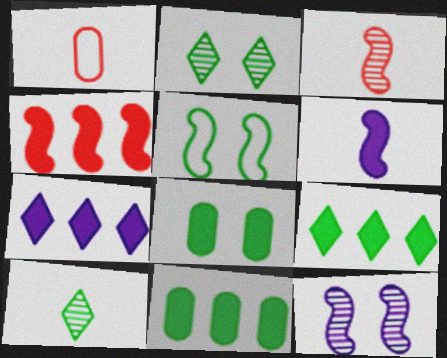[[1, 6, 10], 
[1, 9, 12], 
[2, 5, 8], 
[4, 7, 11], 
[5, 10, 11]]